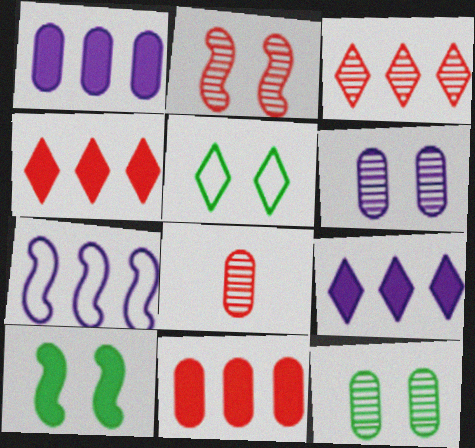[[2, 3, 8], 
[5, 10, 12]]